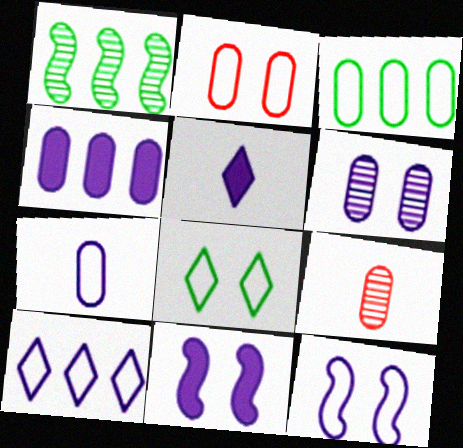[[1, 2, 5], 
[2, 3, 7], 
[2, 8, 12], 
[4, 5, 11], 
[4, 6, 7], 
[7, 10, 12]]